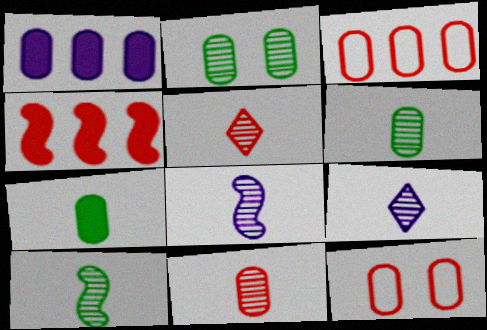[[1, 6, 12], 
[4, 5, 12], 
[5, 6, 8], 
[9, 10, 11]]